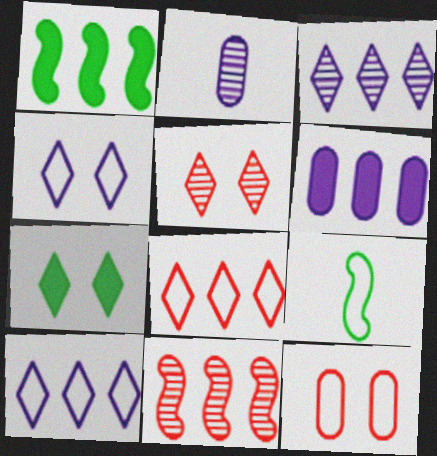[[4, 5, 7], 
[5, 6, 9], 
[9, 10, 12]]